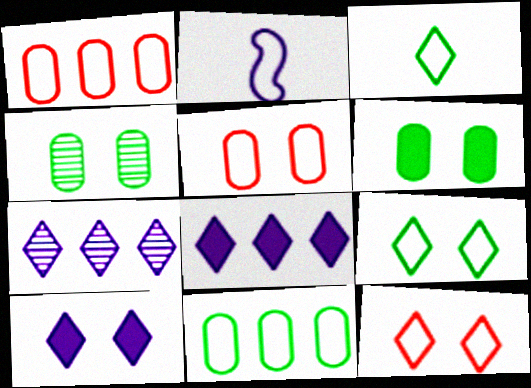[[1, 2, 9], 
[2, 11, 12]]